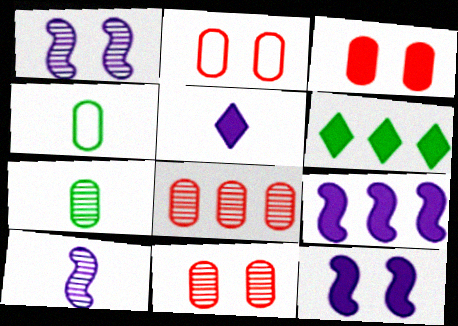[[2, 3, 11], 
[2, 6, 10]]